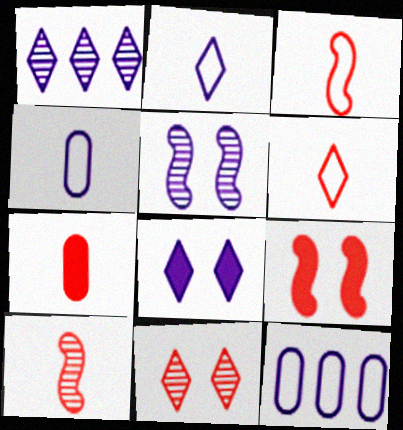[[1, 2, 8], 
[6, 7, 10]]